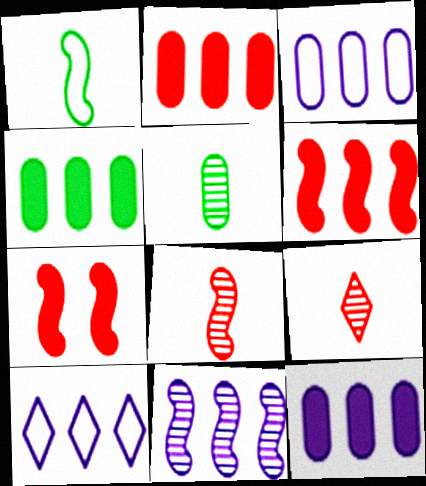[[1, 7, 11], 
[2, 4, 12], 
[5, 7, 10], 
[10, 11, 12]]